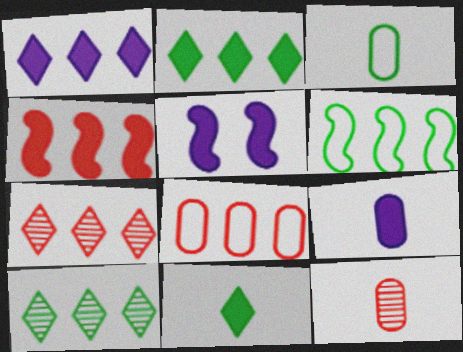[[1, 5, 9], 
[3, 5, 7], 
[3, 9, 12], 
[4, 7, 8]]